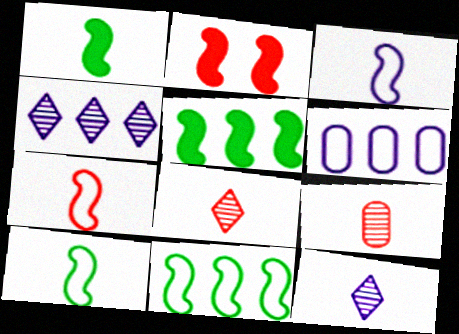[[3, 7, 10]]